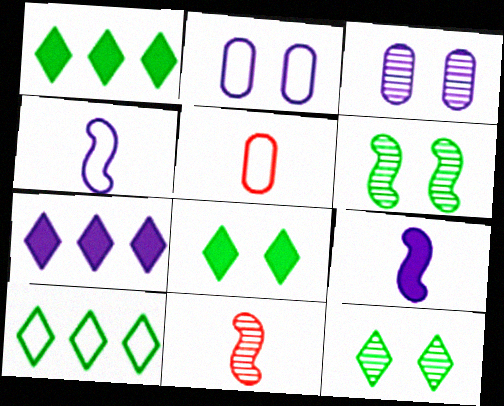[[1, 2, 11], 
[3, 4, 7], 
[5, 6, 7]]